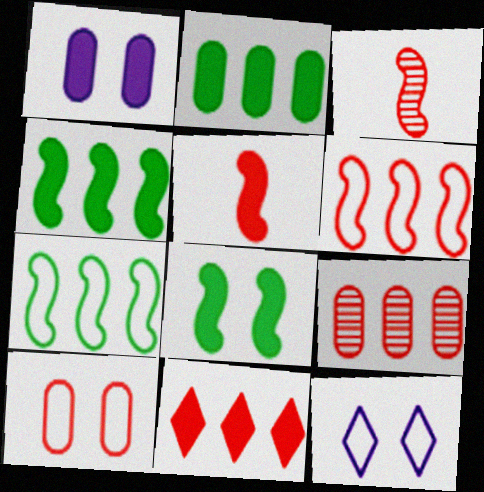[[2, 3, 12], 
[3, 10, 11], 
[6, 9, 11]]